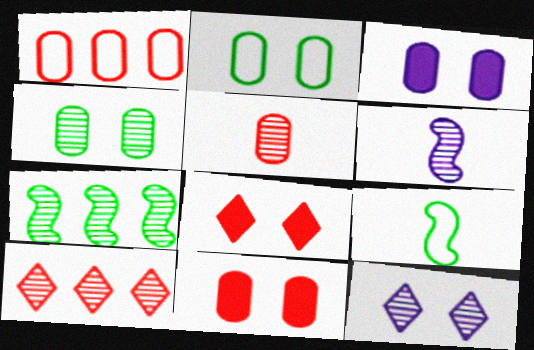[[1, 5, 11], 
[3, 9, 10], 
[4, 6, 10], 
[5, 7, 12]]